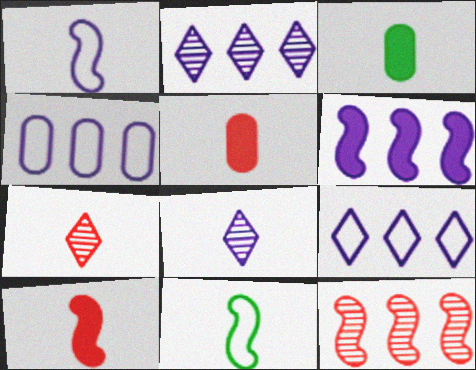[[1, 3, 7], 
[2, 4, 6], 
[5, 8, 11]]